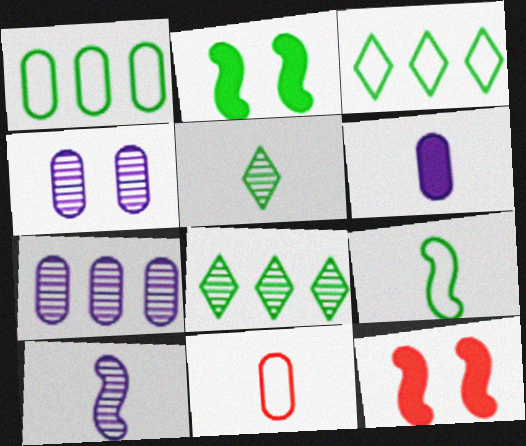[[1, 2, 5]]